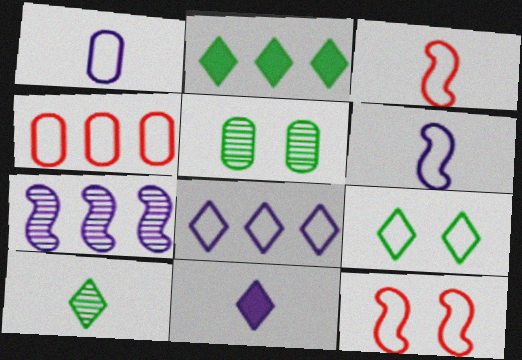[[2, 4, 7], 
[2, 9, 10], 
[4, 6, 9]]